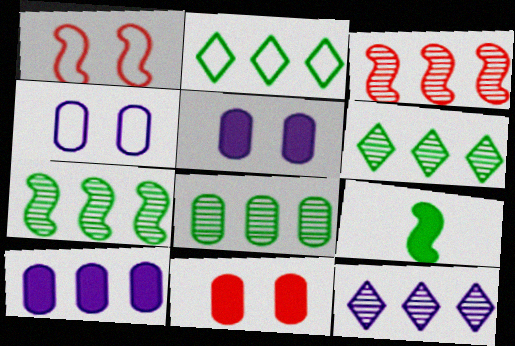[[2, 3, 10], 
[3, 8, 12], 
[6, 7, 8]]